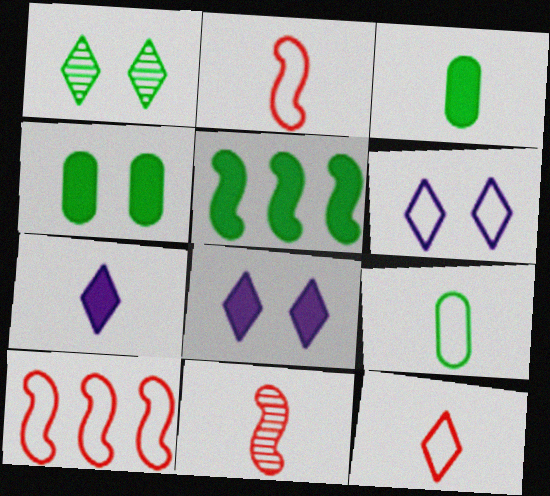[[1, 5, 9], 
[6, 9, 10], 
[7, 9, 11]]